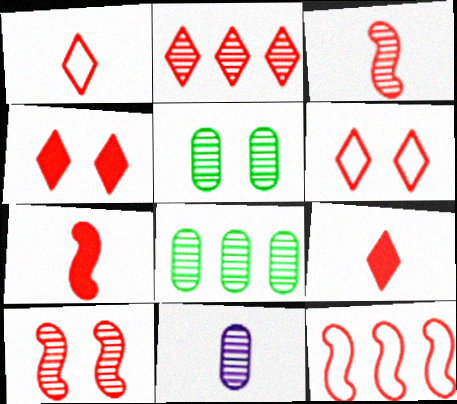[[1, 2, 4], 
[2, 6, 9], 
[7, 10, 12]]